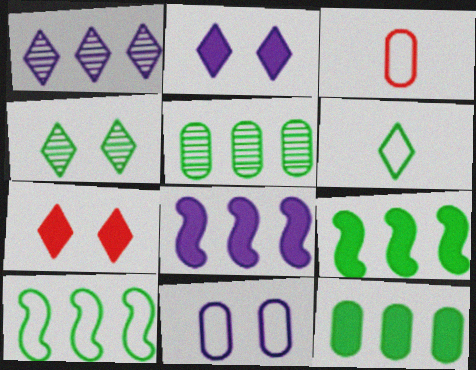[[1, 6, 7], 
[3, 4, 8]]